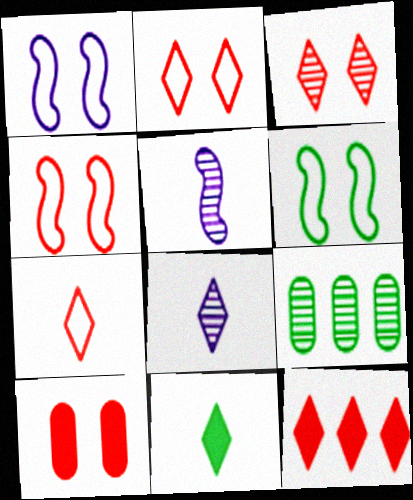[[1, 4, 6], 
[3, 4, 10], 
[3, 5, 9], 
[3, 7, 12], 
[6, 9, 11], 
[7, 8, 11]]